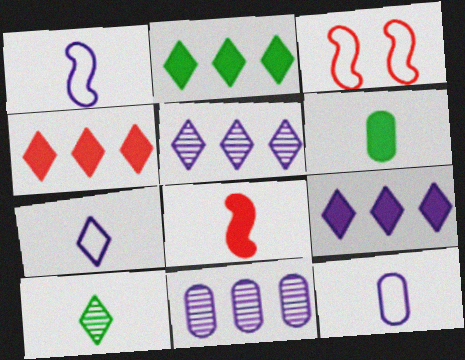[[1, 7, 12], 
[2, 4, 9], 
[3, 5, 6], 
[8, 10, 12]]